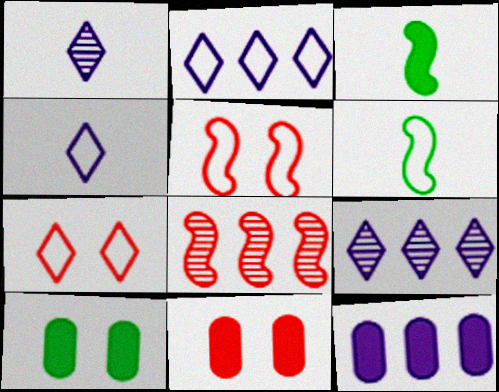[[4, 8, 10], 
[6, 9, 11]]